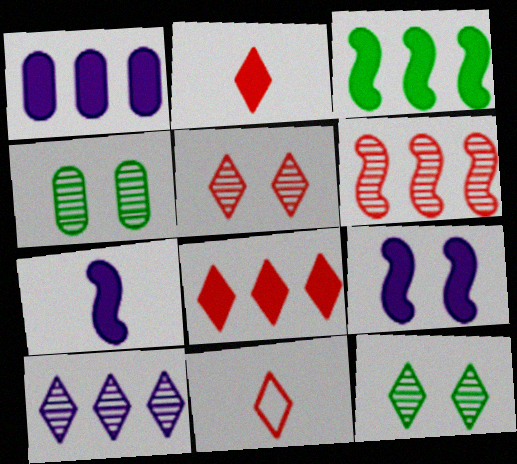[[1, 3, 8], 
[5, 8, 11]]